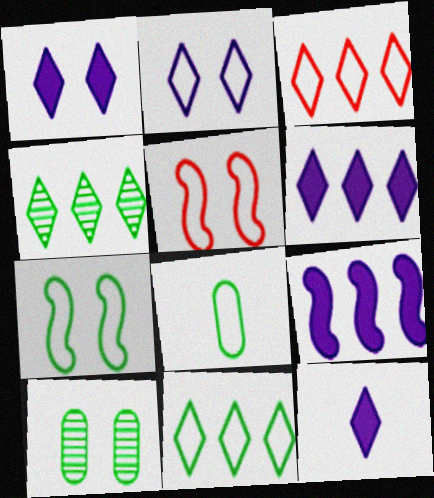[[1, 5, 10], 
[1, 6, 12], 
[3, 4, 6], 
[7, 8, 11]]